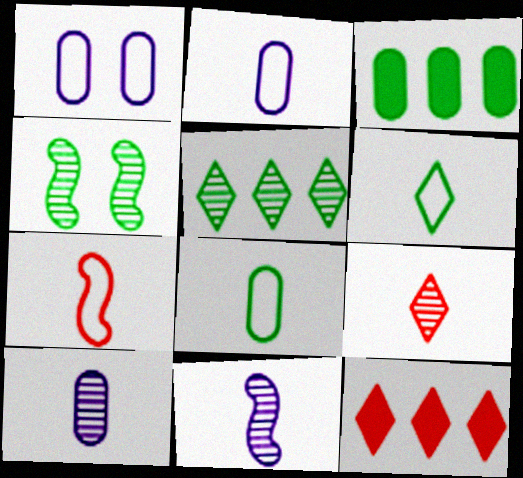[[2, 4, 12], 
[2, 6, 7], 
[3, 4, 6]]